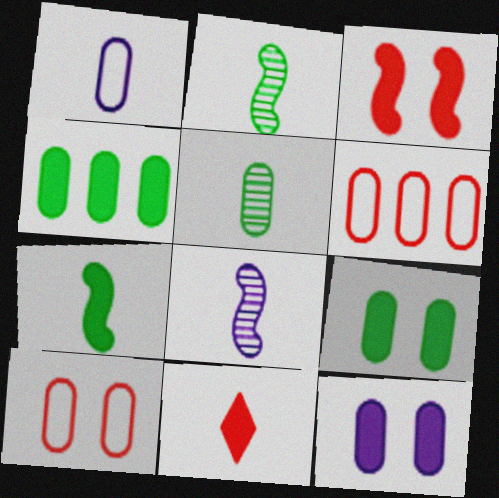[[1, 2, 11], 
[5, 6, 12]]